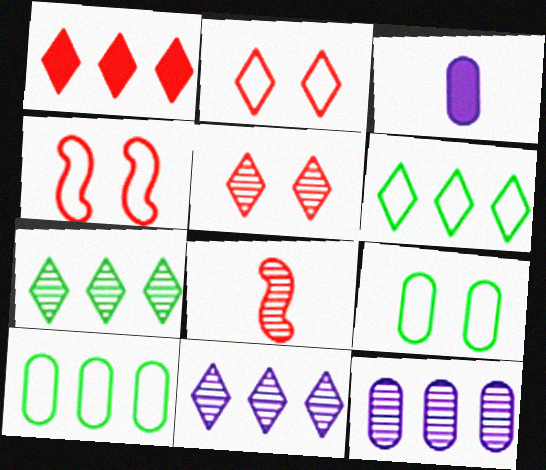[[1, 6, 11], 
[3, 4, 7]]